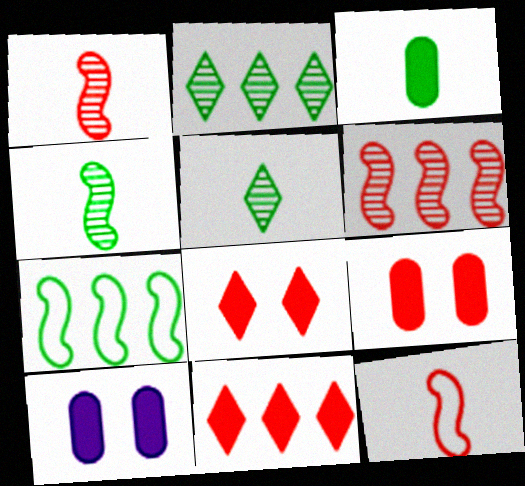[[2, 10, 12]]